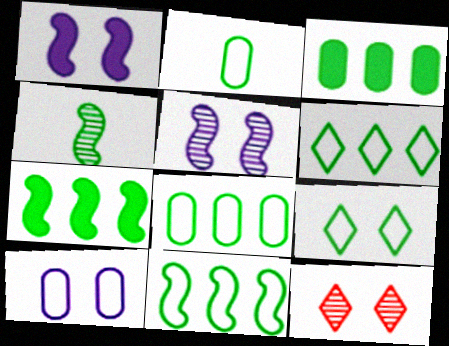[[2, 9, 11], 
[3, 4, 9], 
[6, 8, 11]]